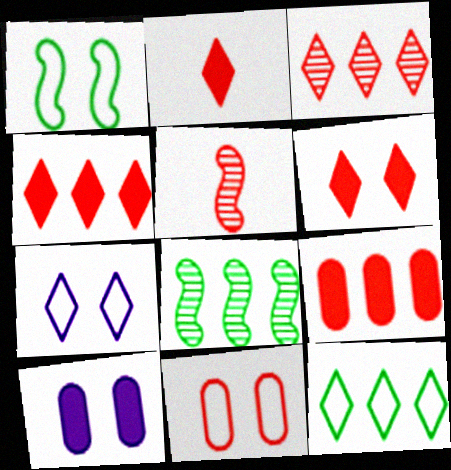[[1, 7, 11], 
[2, 4, 6], 
[4, 5, 11], 
[5, 10, 12]]